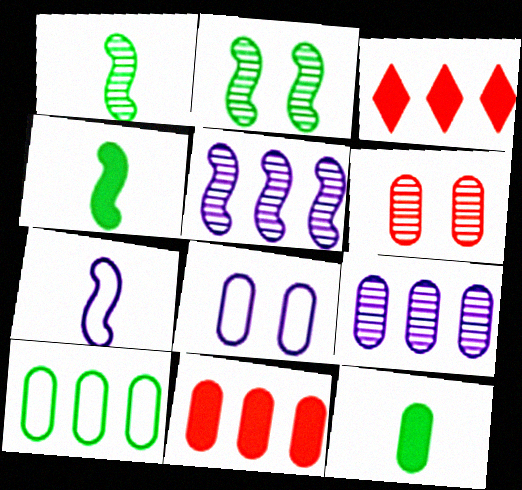[[1, 3, 8], 
[3, 5, 10], 
[9, 10, 11]]